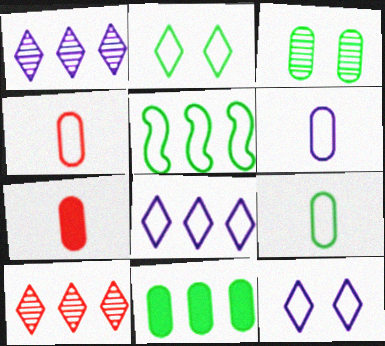[[2, 5, 9], 
[3, 9, 11], 
[4, 5, 12], 
[4, 6, 9]]